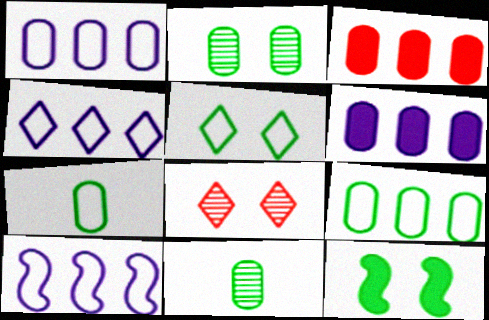[[1, 4, 10], 
[2, 5, 12]]